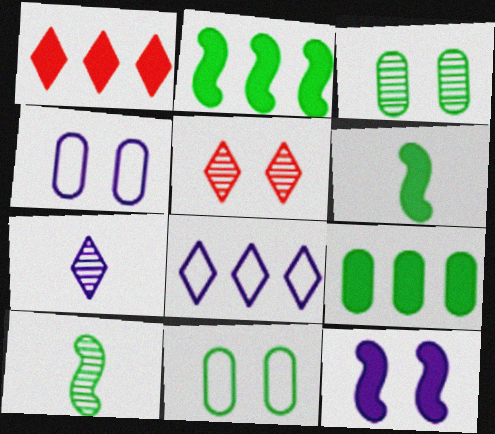[[1, 4, 10], 
[5, 11, 12]]